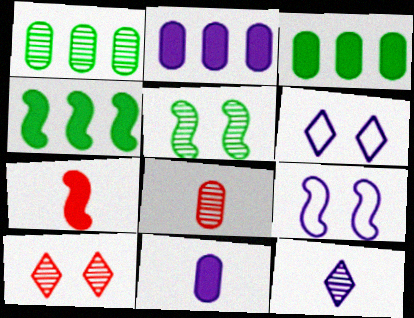[[1, 6, 7], 
[2, 9, 12], 
[4, 6, 8]]